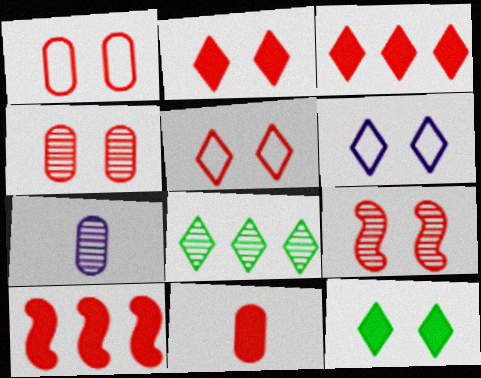[[1, 2, 9], 
[2, 10, 11], 
[7, 8, 9]]